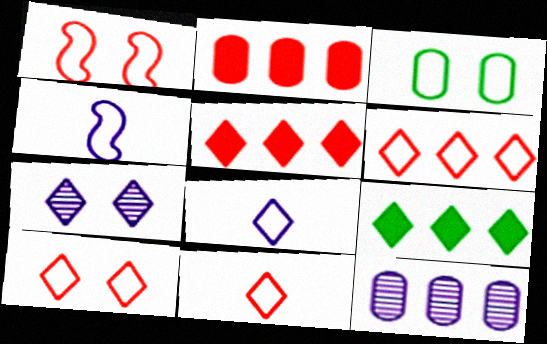[[3, 4, 6], 
[6, 10, 11], 
[7, 9, 11]]